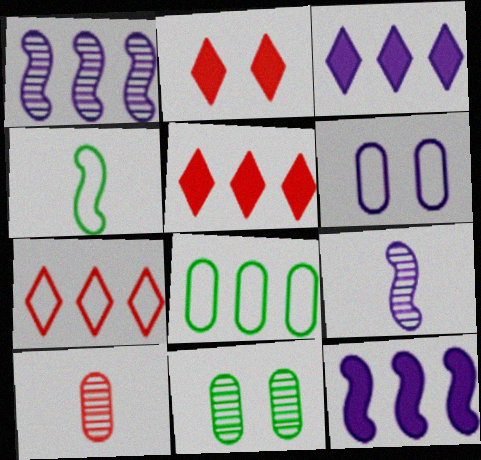[[1, 5, 8], 
[2, 8, 9], 
[3, 6, 9], 
[4, 6, 7]]